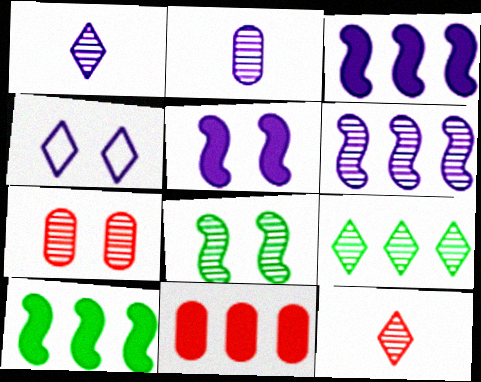[[2, 3, 4]]